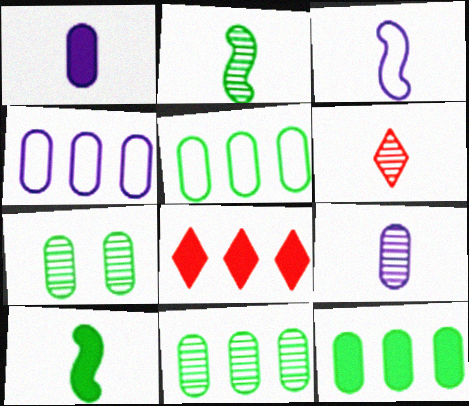[[2, 6, 9], 
[3, 7, 8], 
[5, 11, 12]]